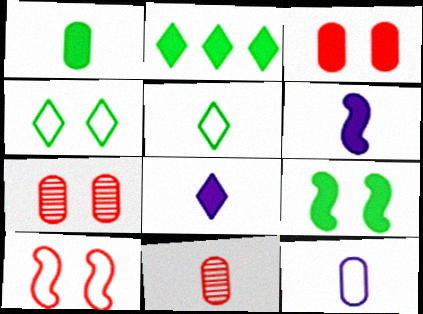[[1, 2, 9], 
[1, 11, 12], 
[2, 3, 6], 
[5, 6, 11]]